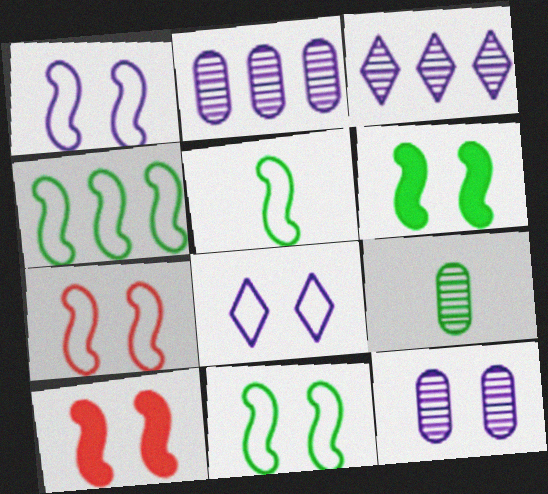[[1, 7, 11], 
[4, 5, 11]]